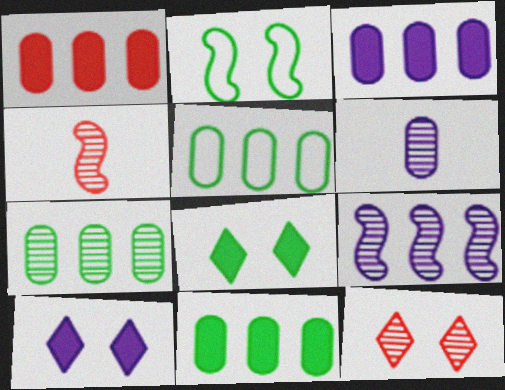[[1, 3, 11], 
[4, 5, 10], 
[5, 7, 11]]